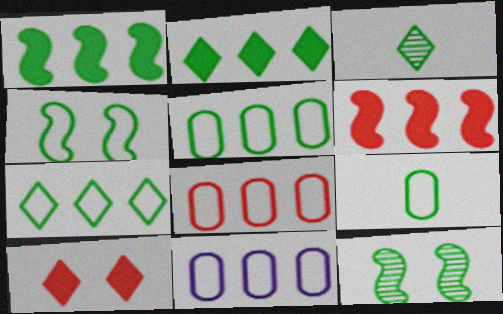[[2, 9, 12], 
[4, 7, 9], 
[5, 8, 11]]